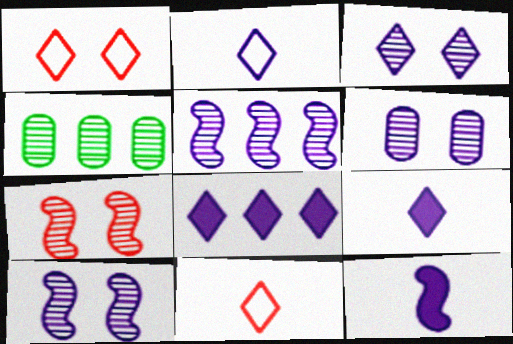[[1, 4, 12], 
[2, 3, 8], 
[3, 6, 10]]